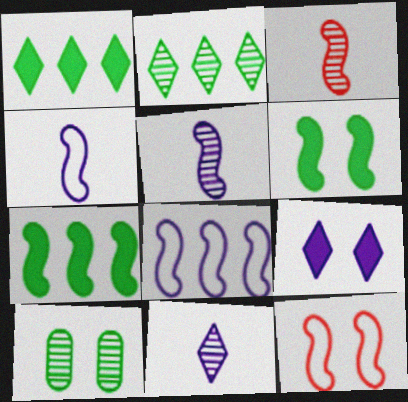[[3, 6, 8], 
[5, 7, 12], 
[9, 10, 12]]